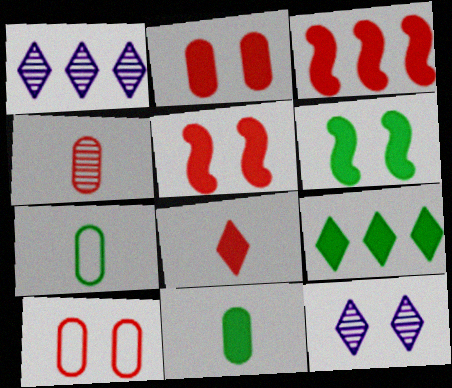[[1, 5, 7], 
[2, 3, 8], 
[3, 7, 12], 
[6, 9, 11], 
[6, 10, 12]]